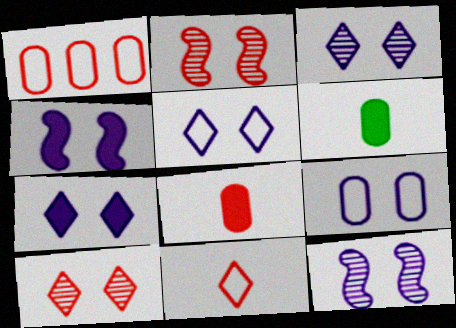[[3, 4, 9], 
[3, 5, 7], 
[7, 9, 12]]